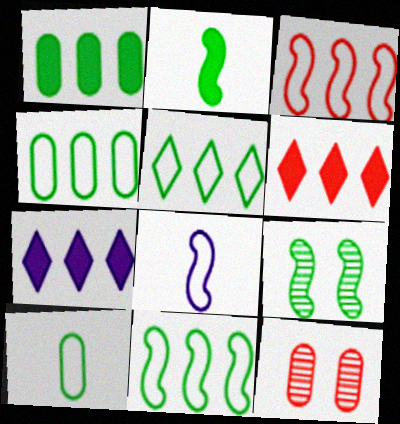[[2, 9, 11], 
[4, 5, 11]]